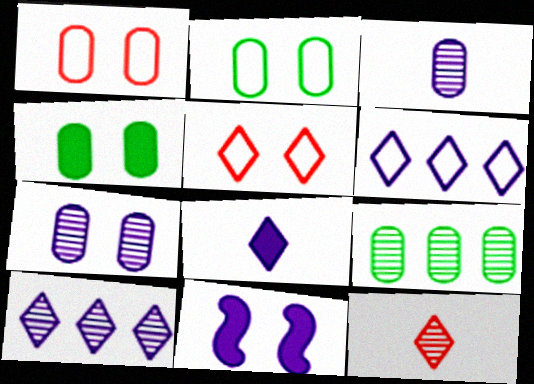[[1, 4, 7], 
[3, 6, 11]]